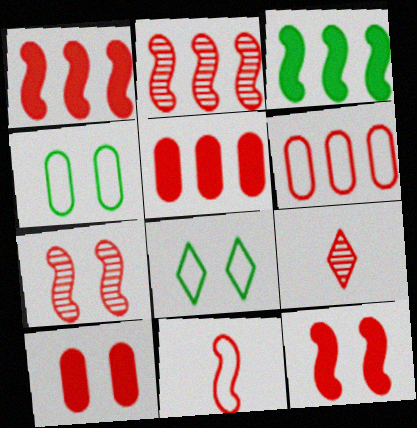[[1, 7, 11], 
[2, 11, 12], 
[6, 9, 12]]